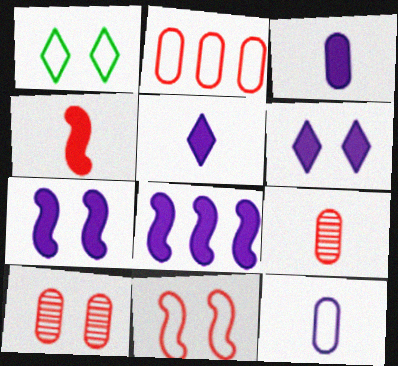[[1, 7, 10], 
[1, 8, 9], 
[3, 6, 8]]